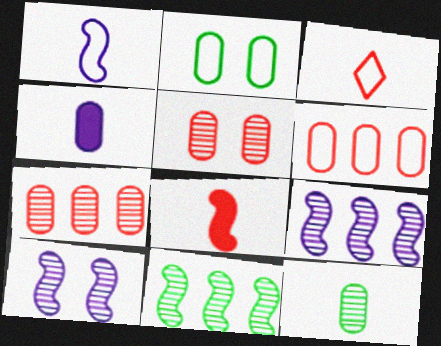[[2, 4, 7]]